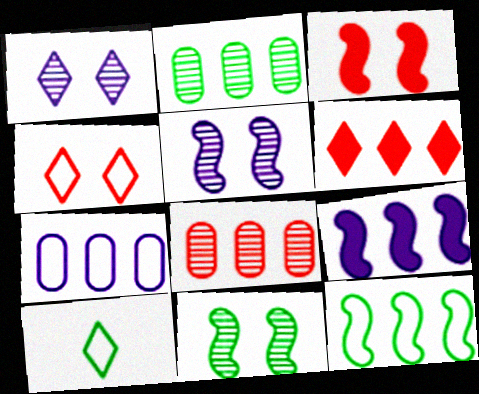[[1, 6, 10]]